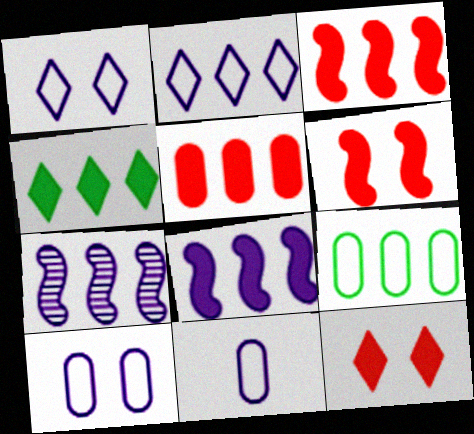[[4, 5, 8]]